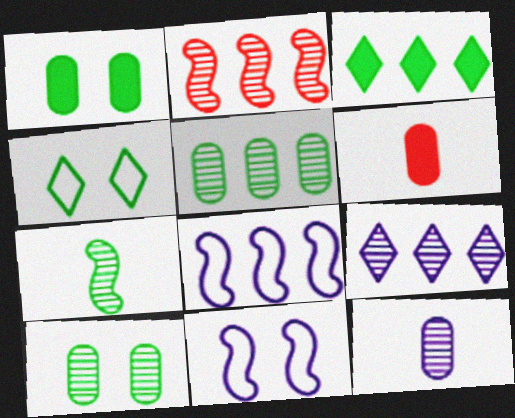[[2, 5, 9]]